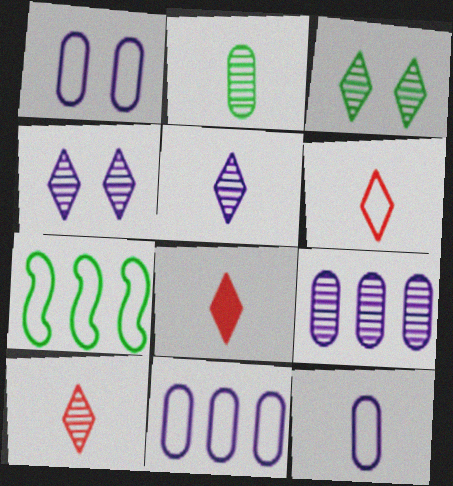[[1, 6, 7], 
[1, 11, 12], 
[6, 8, 10]]